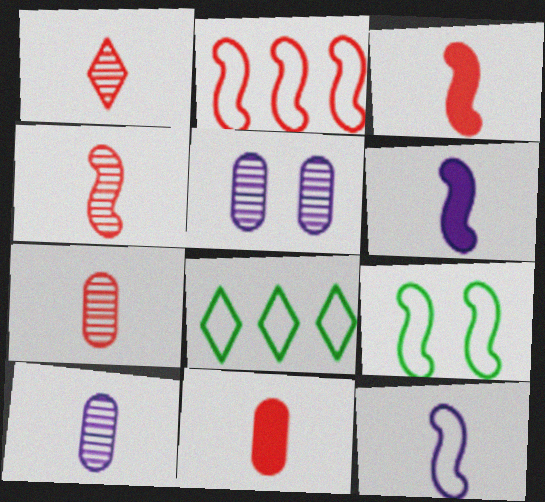[[1, 4, 7], 
[2, 9, 12], 
[3, 5, 8]]